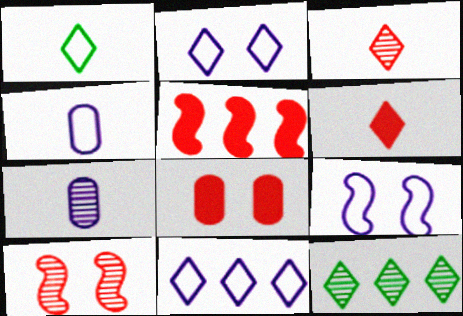[[2, 6, 12], 
[4, 9, 11], 
[5, 6, 8], 
[7, 10, 12]]